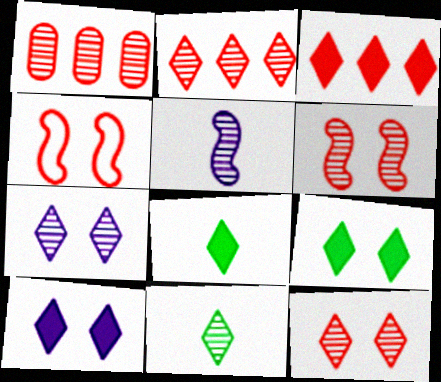[[2, 7, 11], 
[3, 8, 10]]